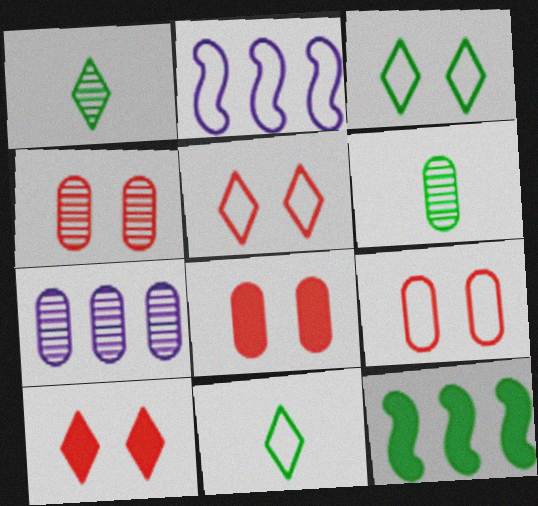[[1, 2, 8], 
[2, 6, 10], 
[2, 9, 11], 
[3, 6, 12], 
[4, 6, 7], 
[4, 8, 9]]